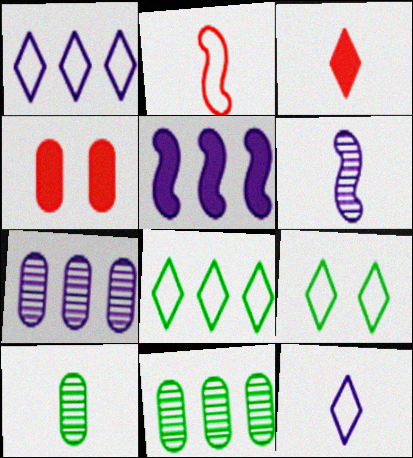[[1, 5, 7], 
[4, 6, 8]]